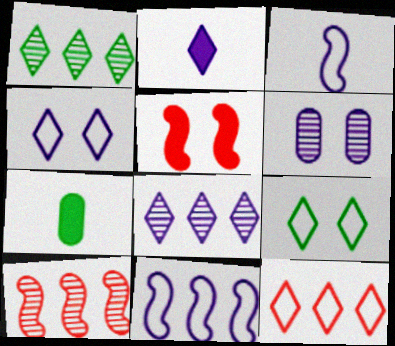[[2, 4, 8], 
[2, 6, 11], 
[4, 7, 10], 
[5, 6, 9]]